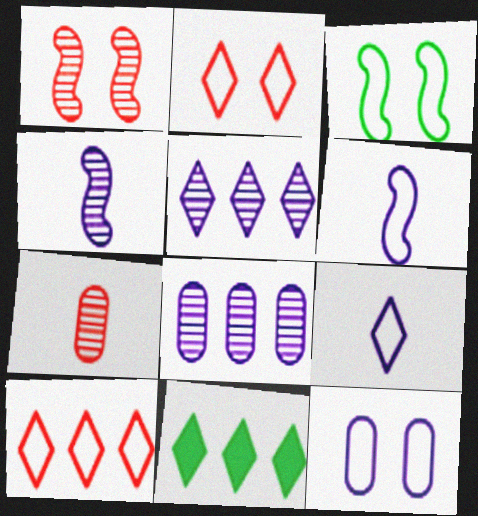[[2, 3, 12], 
[5, 10, 11]]